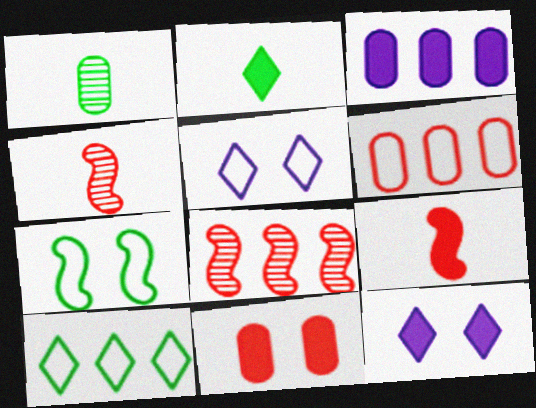[[3, 8, 10]]